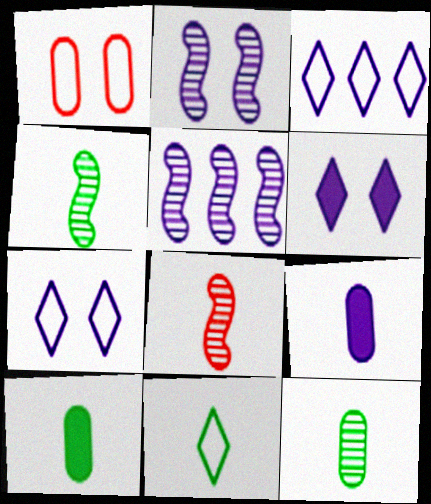[[2, 3, 9], 
[4, 10, 11], 
[5, 7, 9], 
[8, 9, 11]]